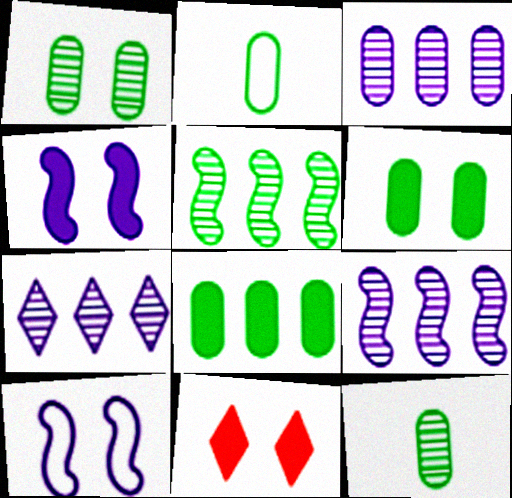[[1, 2, 8], 
[1, 10, 11], 
[2, 9, 11], 
[3, 7, 9], 
[4, 6, 11]]